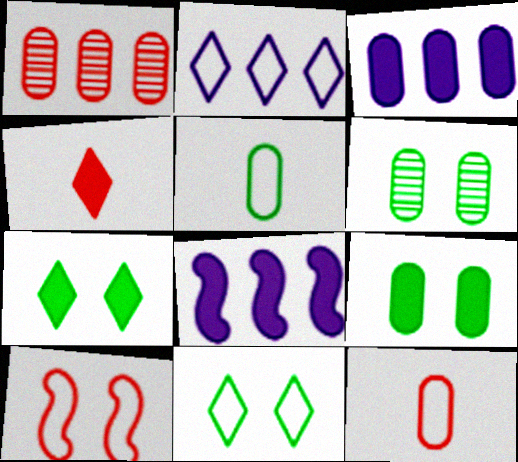[[1, 4, 10], 
[2, 5, 10], 
[3, 6, 12], 
[4, 8, 9]]